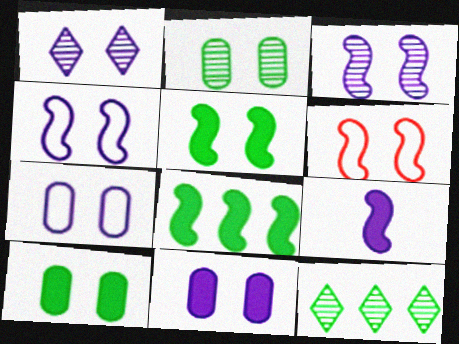[[1, 4, 11], 
[1, 6, 10], 
[3, 5, 6]]